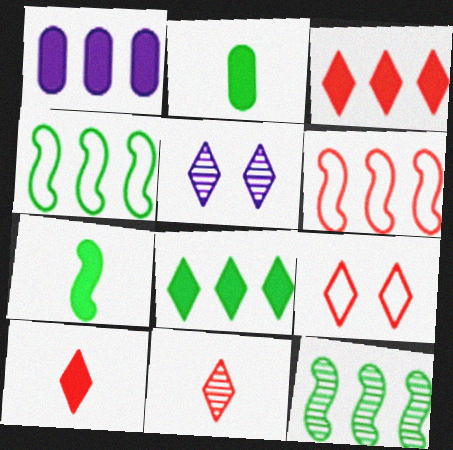[[2, 5, 6], 
[3, 9, 11]]